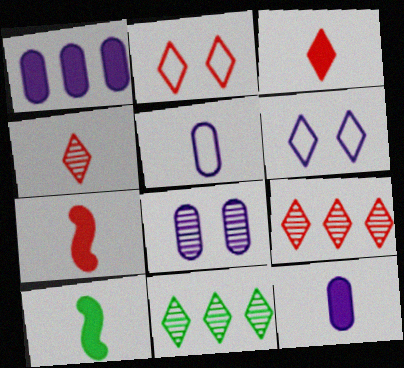[[1, 5, 8], 
[2, 3, 9], 
[3, 6, 11], 
[3, 10, 12], 
[4, 5, 10]]